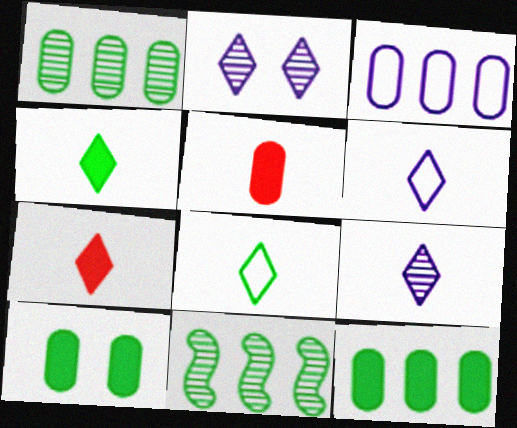[[7, 8, 9], 
[8, 10, 11]]